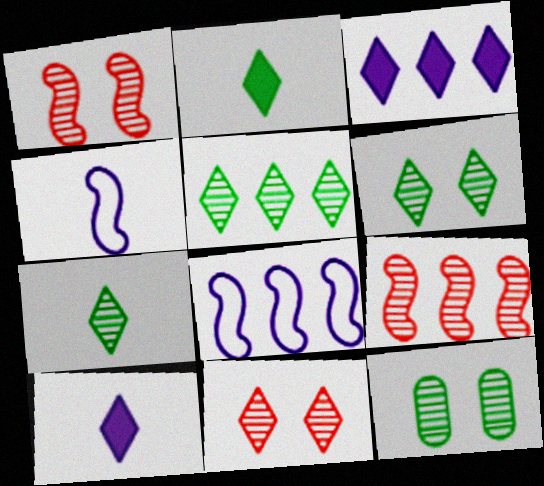[[5, 6, 7]]